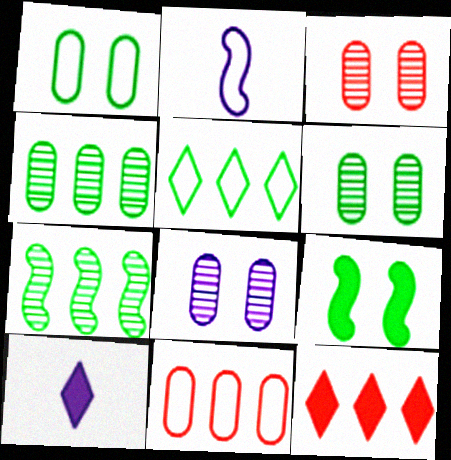[[2, 6, 12], 
[3, 6, 8]]